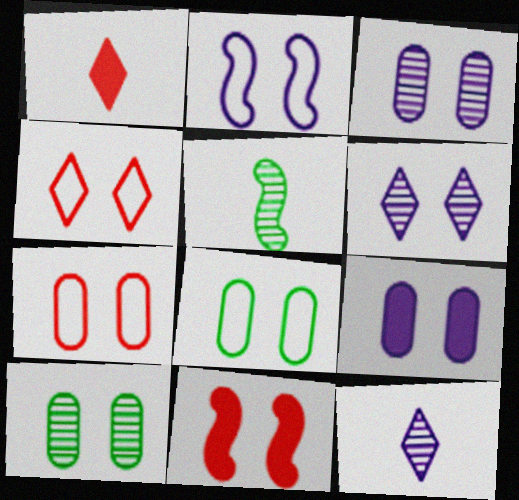[[2, 4, 8], 
[2, 6, 9], 
[6, 8, 11], 
[7, 9, 10]]